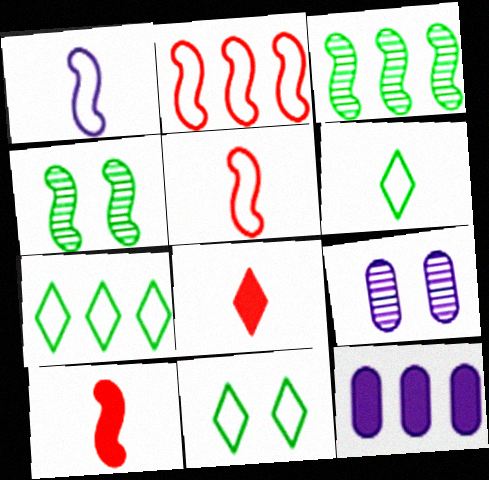[[6, 7, 11], 
[7, 9, 10]]